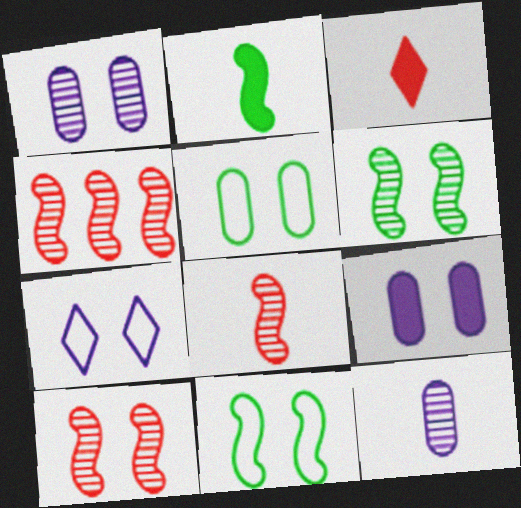[[4, 8, 10]]